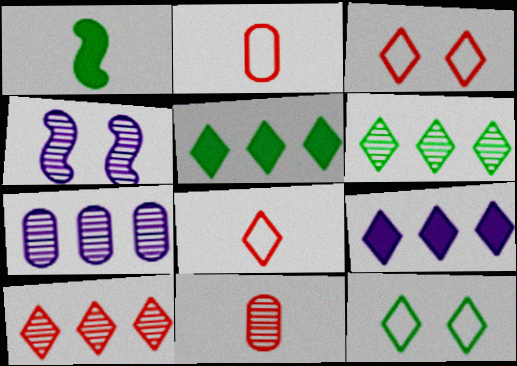[[1, 3, 7], 
[2, 4, 5], 
[4, 6, 11]]